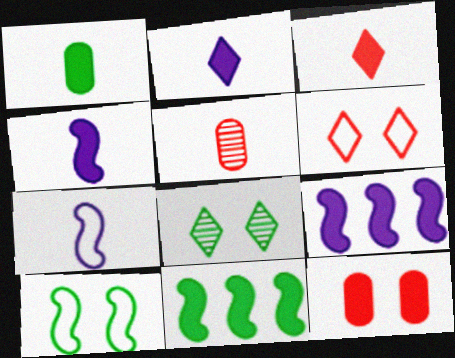[[1, 3, 4], 
[2, 11, 12]]